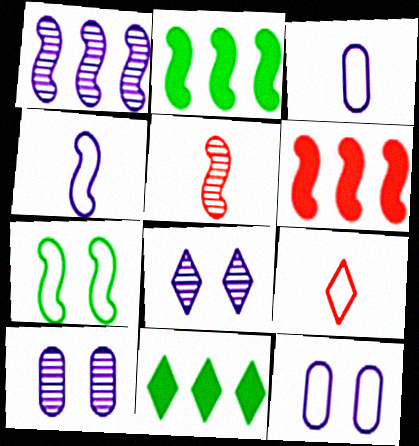[[2, 9, 10], 
[5, 11, 12], 
[8, 9, 11]]